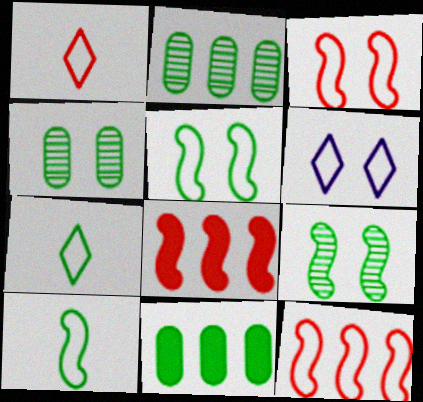[[7, 9, 11]]